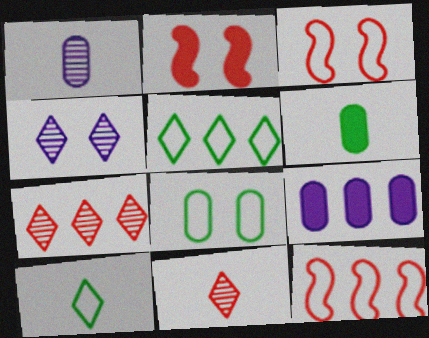[[1, 2, 5], 
[2, 4, 8], 
[4, 6, 12]]